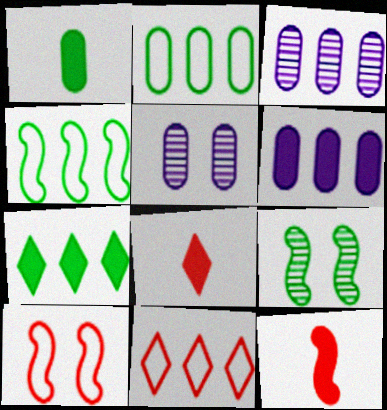[[4, 5, 8]]